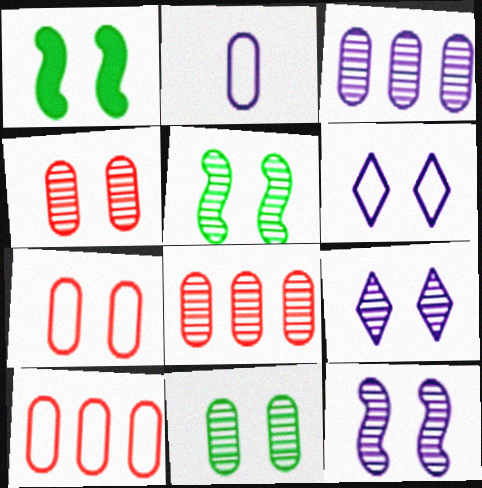[[1, 4, 6], 
[1, 7, 9], 
[4, 5, 9]]